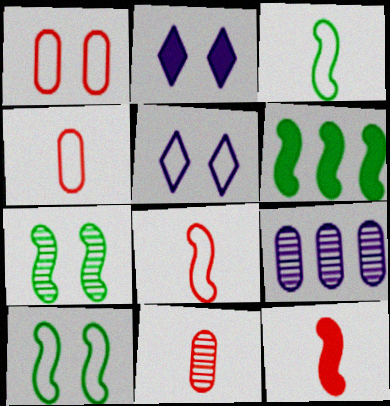[[1, 2, 7], 
[1, 5, 10], 
[3, 6, 7], 
[5, 6, 11]]